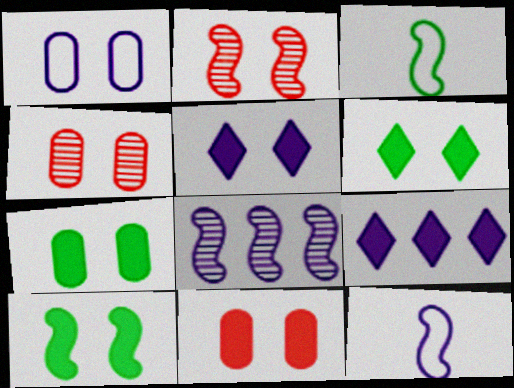[[1, 2, 6], 
[1, 4, 7], 
[3, 4, 9], 
[5, 10, 11], 
[6, 7, 10]]